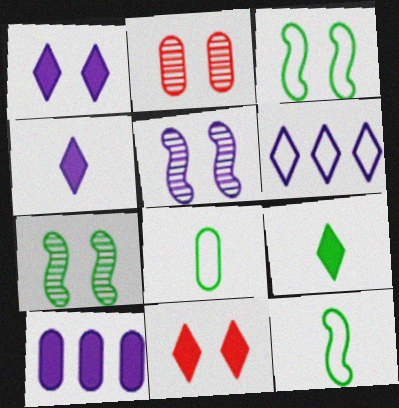[[1, 2, 3], 
[2, 8, 10]]